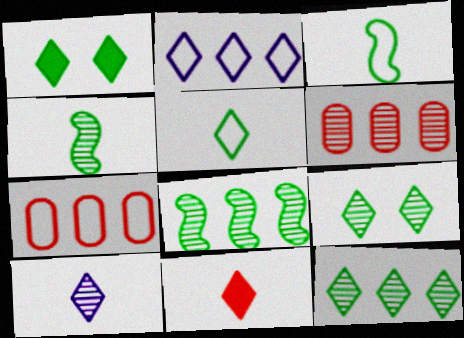[[1, 5, 12], 
[2, 9, 11], 
[5, 10, 11]]